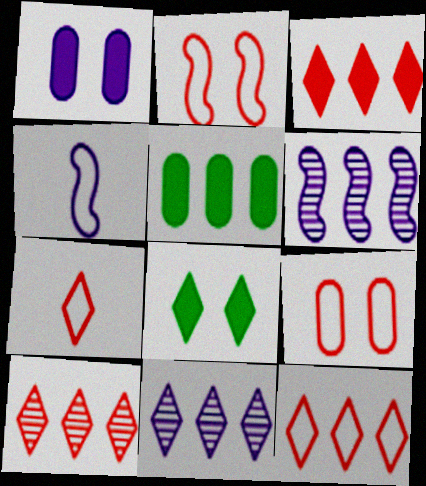[[1, 4, 11], 
[3, 10, 12], 
[5, 6, 12], 
[7, 8, 11]]